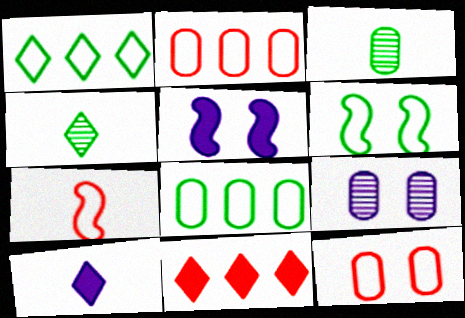[[2, 4, 5], 
[3, 7, 10]]